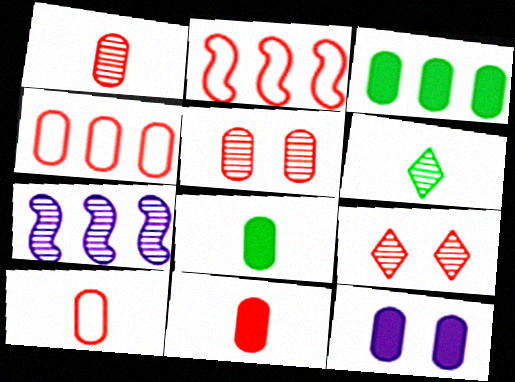[[1, 10, 11], 
[2, 6, 12], 
[2, 9, 11], 
[3, 11, 12], 
[4, 5, 11], 
[5, 6, 7]]